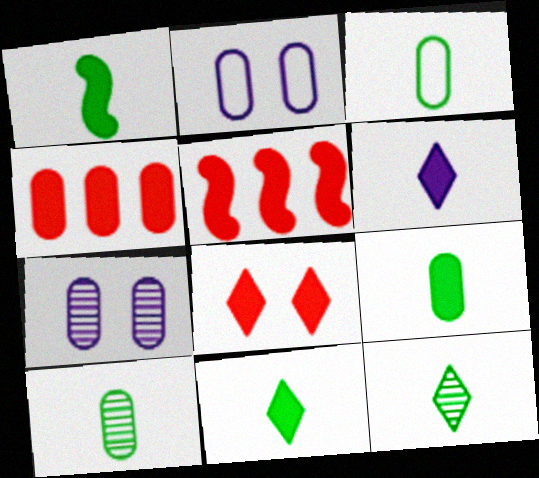[[1, 3, 12], 
[1, 9, 11], 
[2, 4, 10], 
[2, 5, 12], 
[3, 4, 7], 
[3, 9, 10]]